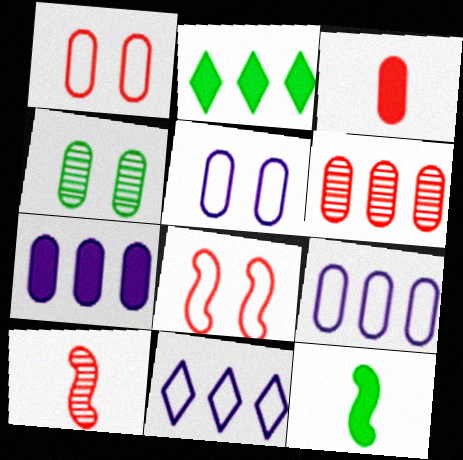[[1, 3, 6], 
[2, 5, 10], 
[3, 4, 9]]